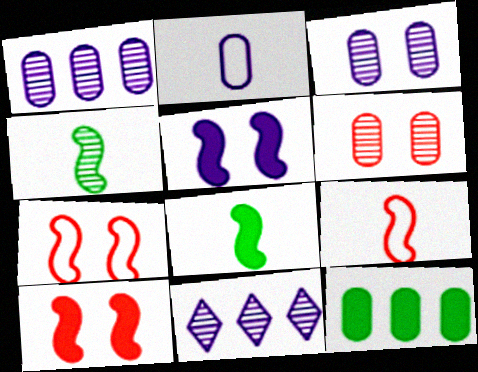[[2, 5, 11], 
[2, 6, 12], 
[4, 6, 11]]